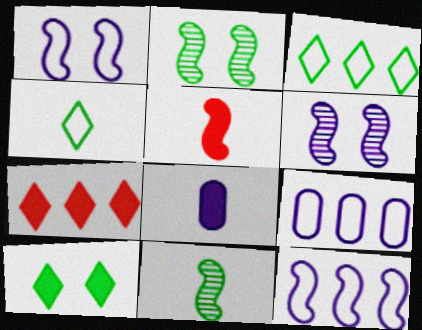[[2, 5, 12]]